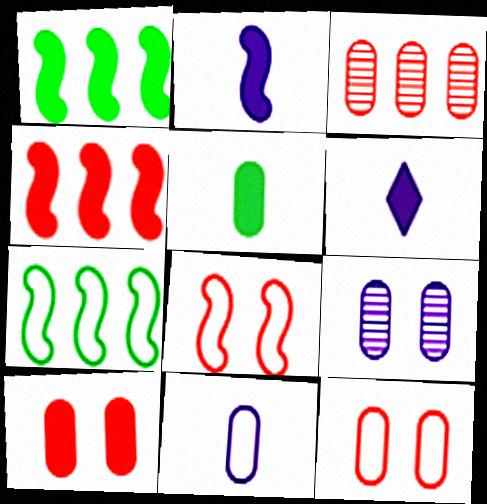[[1, 6, 10]]